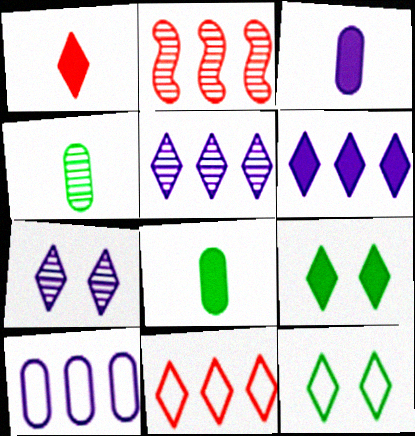[[1, 5, 12], 
[1, 6, 9], 
[2, 3, 12], 
[2, 4, 7]]